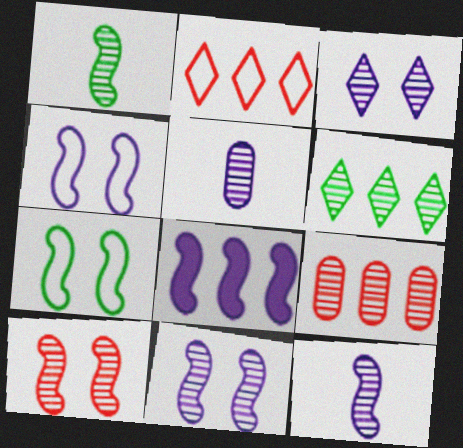[[1, 3, 9], 
[4, 8, 12], 
[5, 6, 10]]